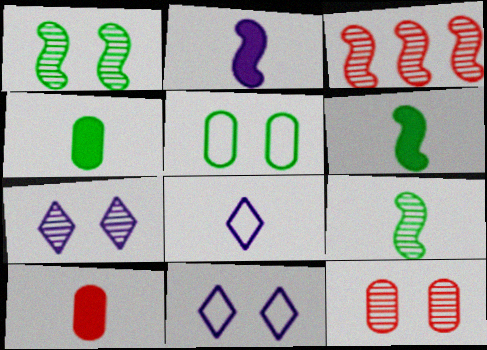[[1, 7, 12], 
[3, 4, 11], 
[8, 9, 10]]